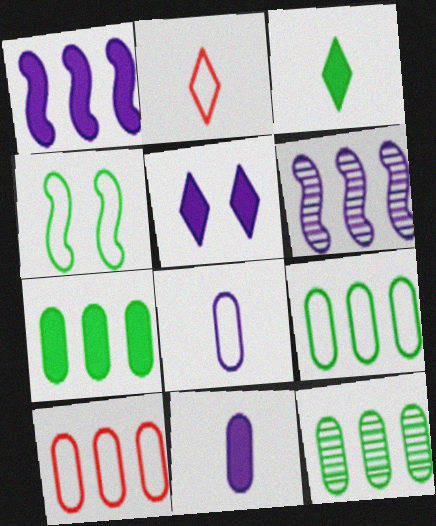[[1, 5, 11], 
[3, 4, 12], 
[5, 6, 8], 
[7, 9, 12]]